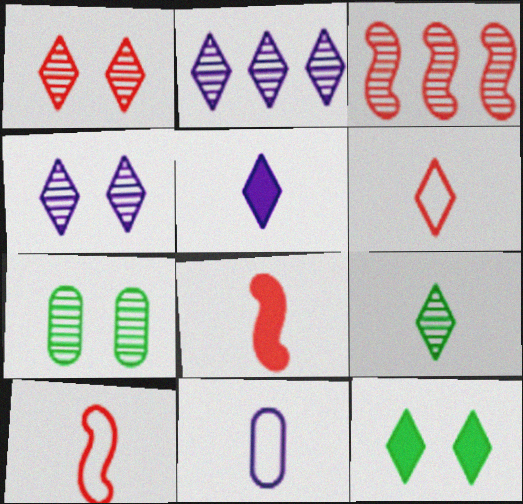[[1, 2, 9], 
[2, 6, 12], 
[3, 11, 12], 
[5, 6, 9], 
[8, 9, 11]]